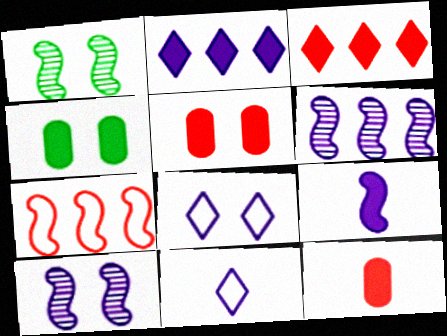[[1, 5, 8], 
[1, 7, 9], 
[3, 4, 9]]